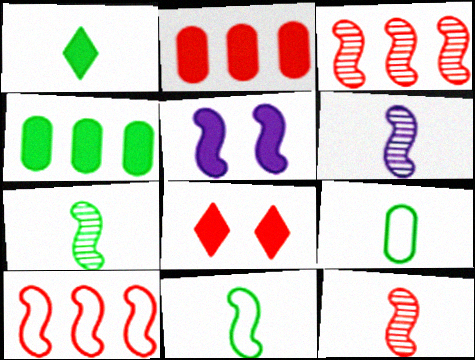[[1, 2, 5], 
[1, 7, 9], 
[3, 5, 11], 
[5, 7, 10], 
[6, 7, 12]]